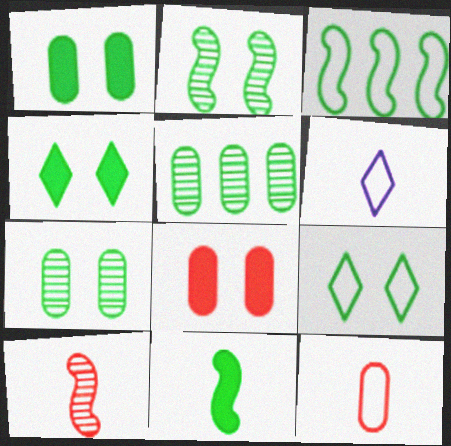[[1, 2, 9], 
[2, 3, 11], 
[5, 9, 11]]